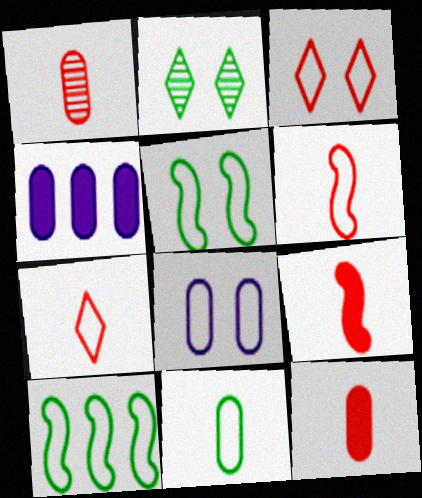[[1, 7, 9], 
[2, 4, 6], 
[3, 5, 8], 
[7, 8, 10]]